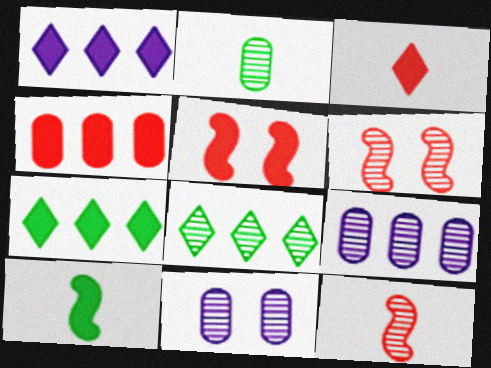[[3, 4, 5], 
[8, 11, 12]]